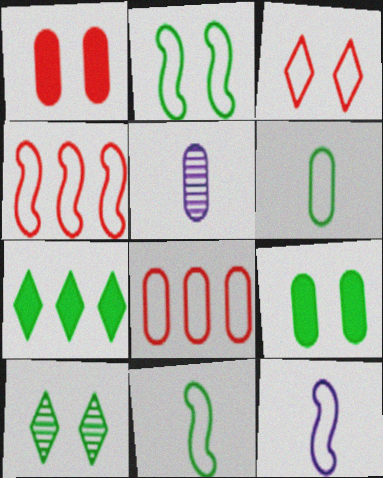[[2, 4, 12], 
[2, 9, 10], 
[5, 8, 9]]